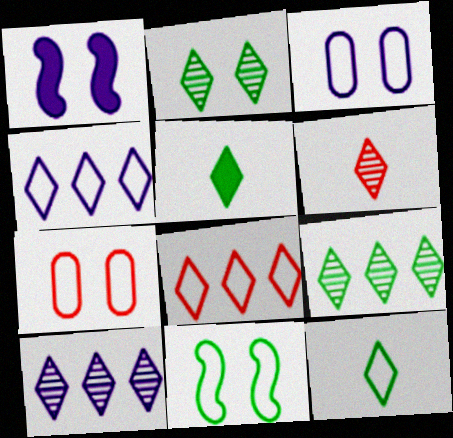[[1, 2, 7], 
[2, 6, 10]]